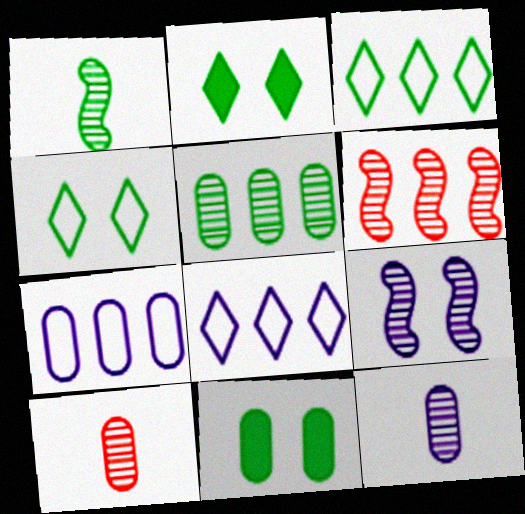[[1, 3, 11], 
[1, 6, 9], 
[7, 10, 11]]